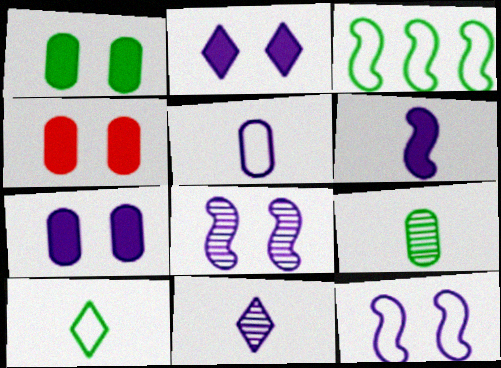[[1, 4, 7], 
[3, 4, 11], 
[5, 6, 11]]